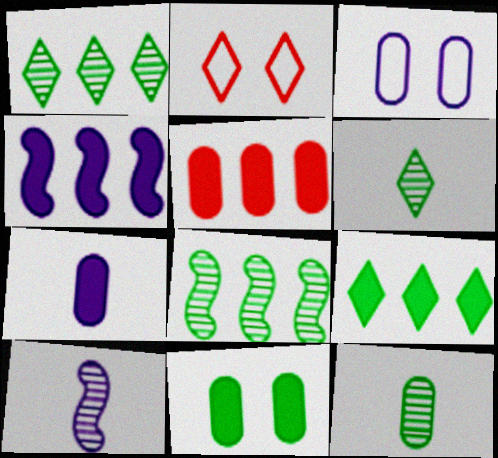[[2, 4, 12], 
[2, 7, 8], 
[3, 5, 12], 
[4, 5, 9], 
[5, 7, 11]]